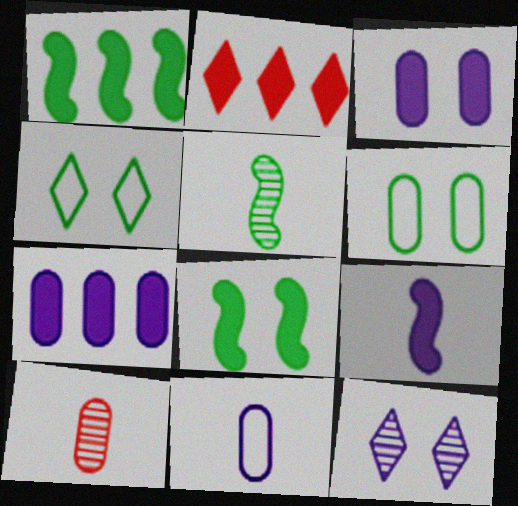[[1, 2, 7], 
[6, 7, 10]]